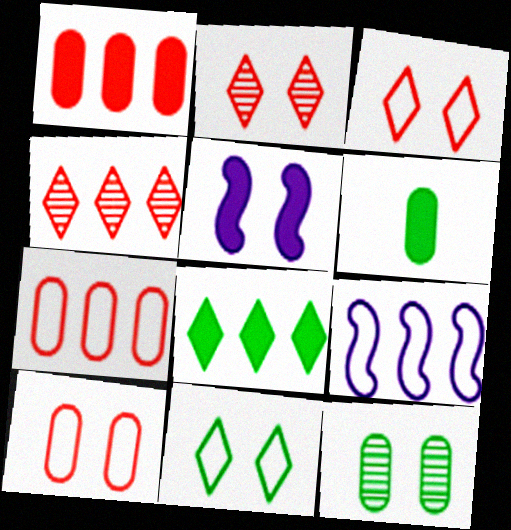[[2, 6, 9], 
[3, 5, 12]]